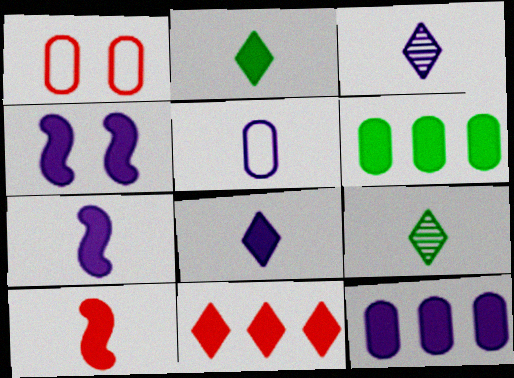[[3, 5, 7], 
[4, 8, 12], 
[5, 9, 10]]